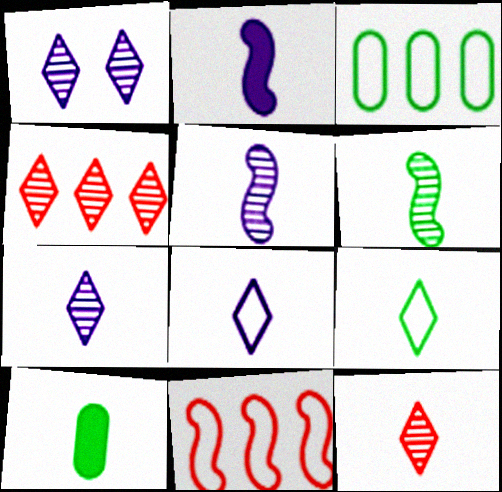[[1, 10, 11], 
[6, 9, 10]]